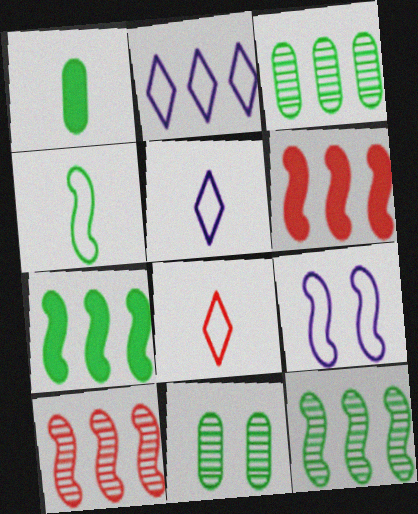[[2, 3, 6], 
[5, 6, 11]]